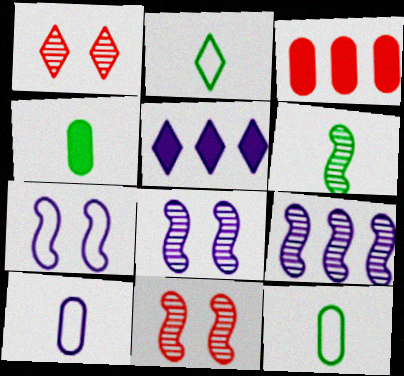[[1, 2, 5], 
[2, 3, 8], 
[2, 4, 6], 
[5, 8, 10], 
[5, 11, 12], 
[6, 9, 11]]